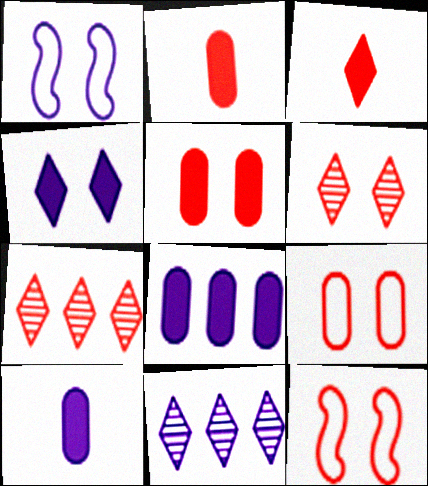[[1, 10, 11], 
[2, 7, 12], 
[5, 6, 12]]